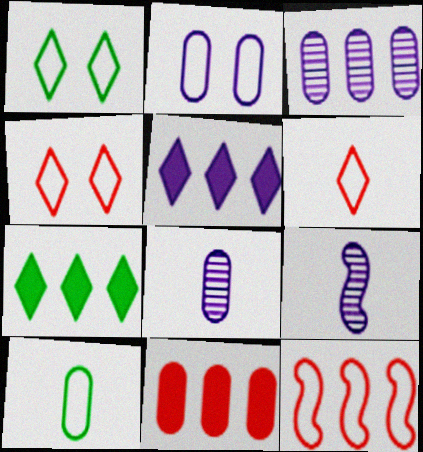[[1, 9, 11], 
[2, 5, 9], 
[3, 7, 12]]